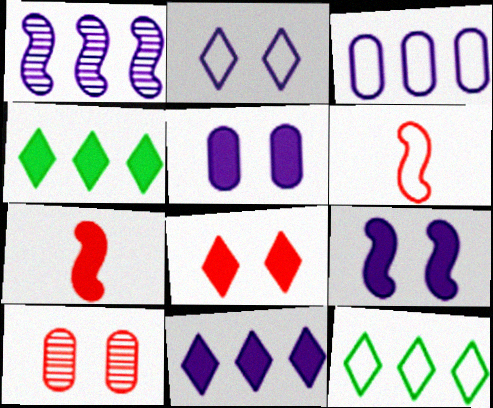[[1, 3, 11], 
[4, 5, 7]]